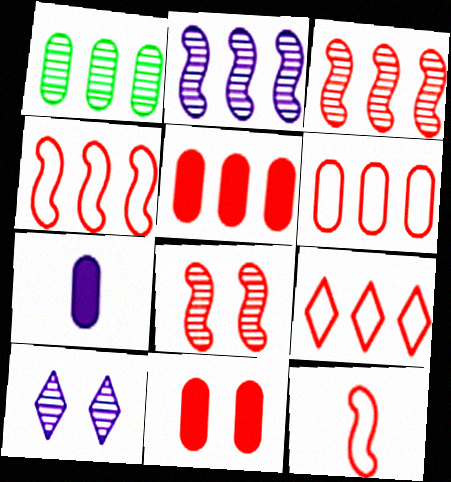[[3, 5, 9], 
[4, 6, 9]]